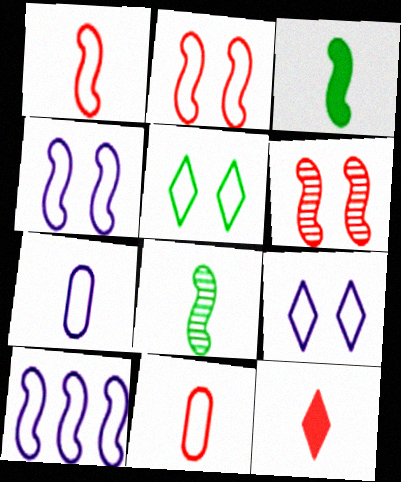[[3, 6, 10], 
[5, 10, 11], 
[7, 8, 12], 
[7, 9, 10]]